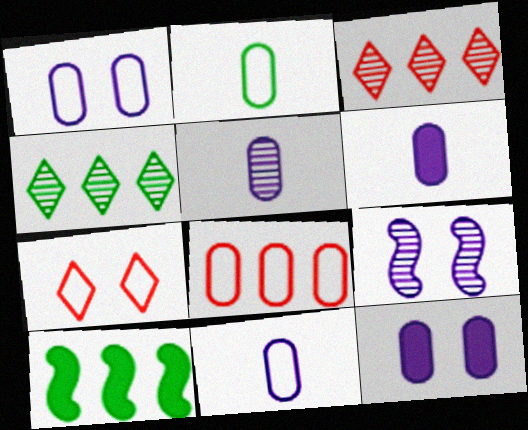[[1, 2, 8], 
[5, 6, 11], 
[5, 7, 10]]